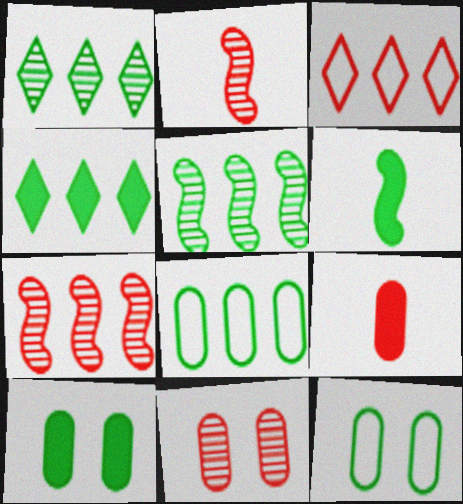[[1, 6, 12], 
[4, 5, 8], 
[4, 6, 10]]